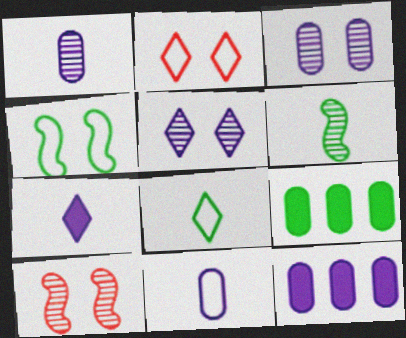[[2, 6, 12], 
[3, 11, 12], 
[8, 10, 12]]